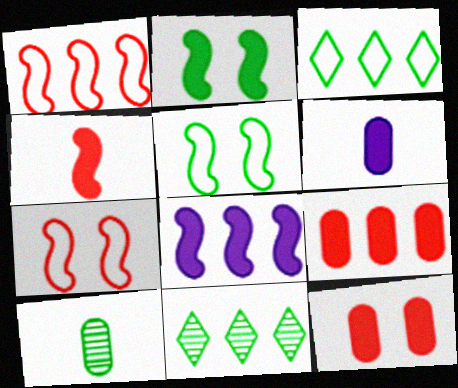[[2, 3, 10], 
[2, 4, 8], 
[6, 7, 11]]